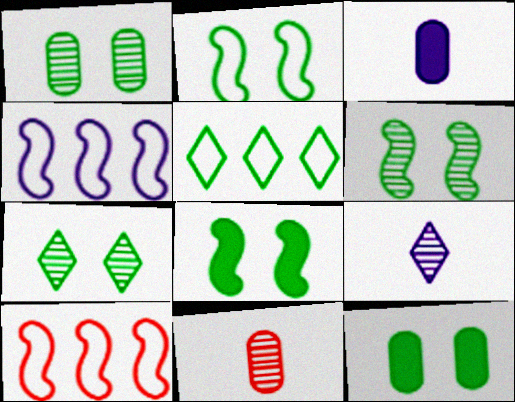[[1, 6, 7], 
[2, 6, 8], 
[2, 7, 12], 
[3, 7, 10], 
[9, 10, 12]]